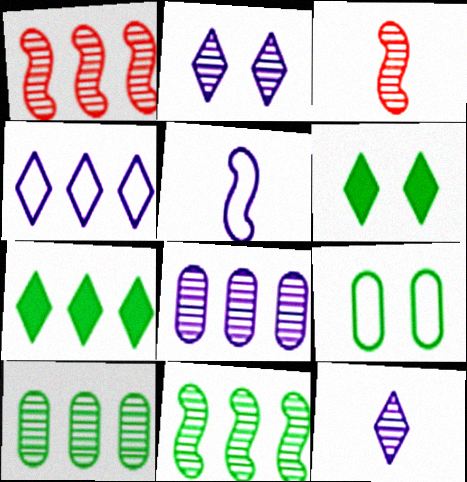[[2, 3, 10]]